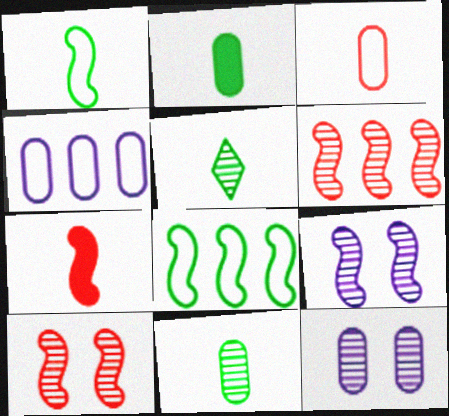[[1, 2, 5], 
[5, 6, 12], 
[7, 8, 9]]